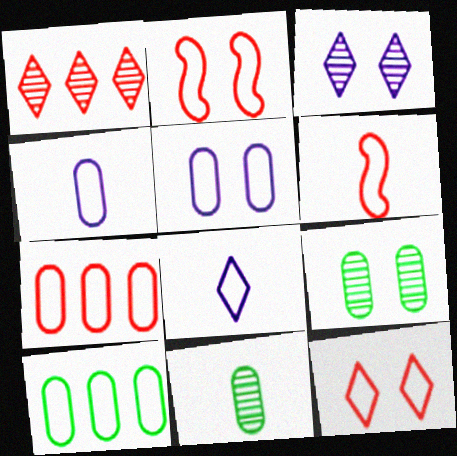[[2, 8, 10], 
[6, 7, 12]]